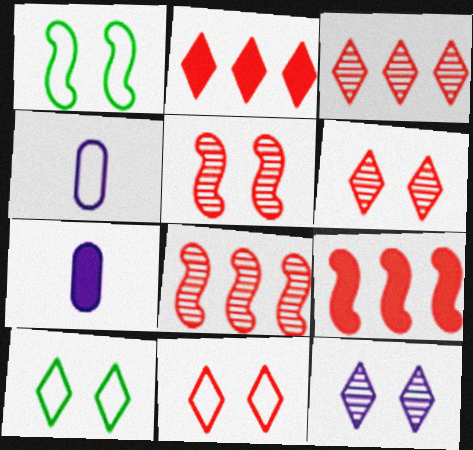[[1, 3, 7], 
[7, 8, 10]]